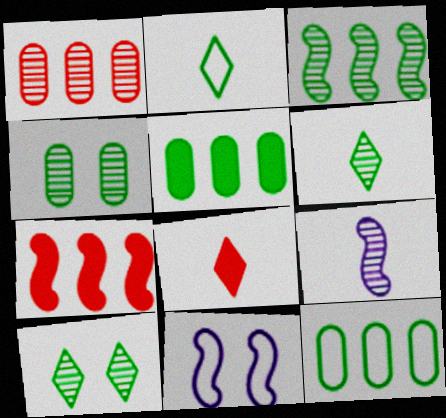[[1, 9, 10], 
[3, 4, 6]]